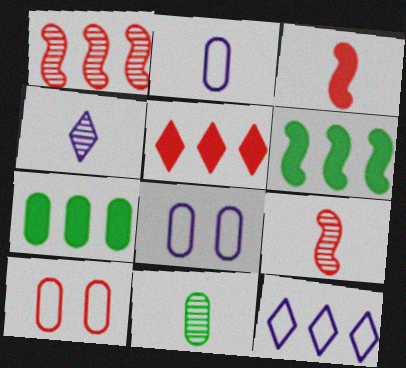[[1, 7, 12], 
[4, 6, 10], 
[4, 9, 11], 
[5, 9, 10]]